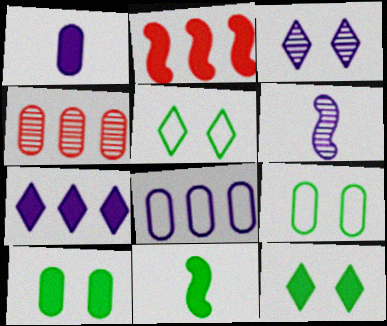[[1, 2, 12], 
[1, 4, 9]]